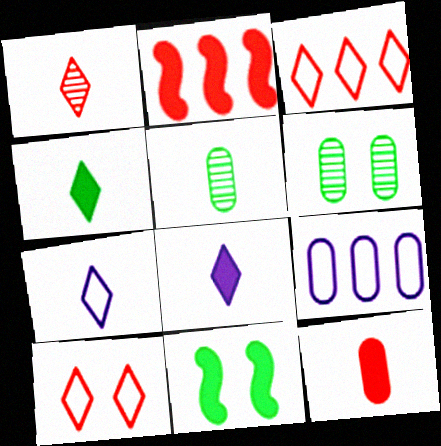[[1, 4, 7], 
[1, 9, 11], 
[2, 6, 7], 
[6, 9, 12]]